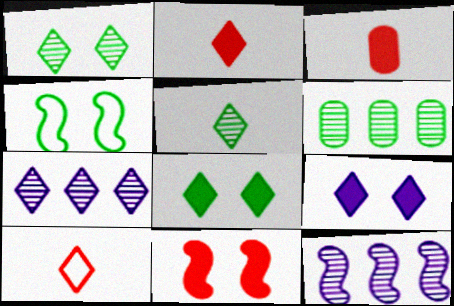[[3, 4, 7], 
[7, 8, 10]]